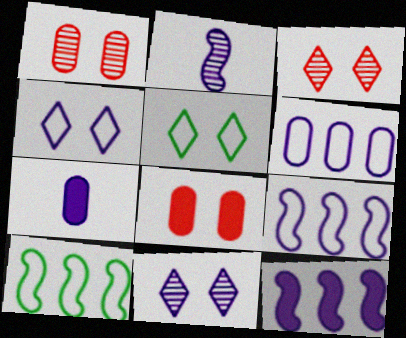[[3, 7, 10], 
[7, 9, 11]]